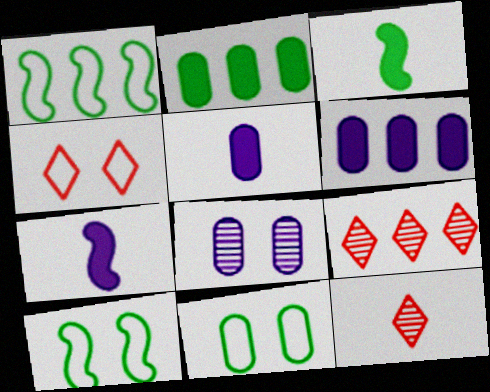[[1, 6, 9], 
[5, 9, 10], 
[6, 10, 12], 
[7, 9, 11]]